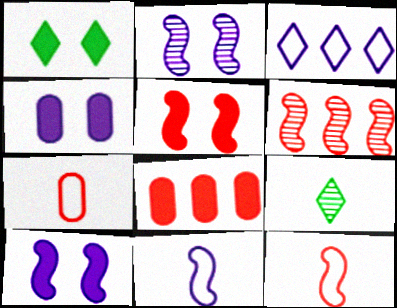[[1, 4, 5], 
[5, 6, 12]]